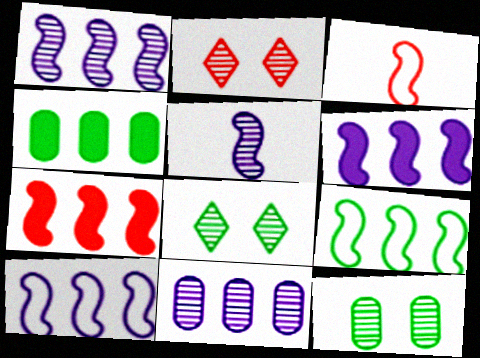[[1, 6, 10], 
[1, 7, 9]]